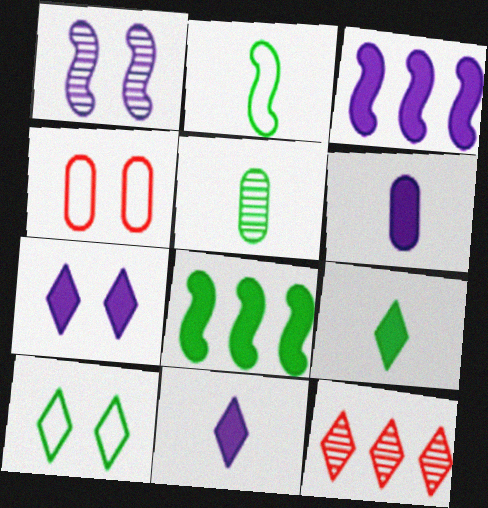[[1, 5, 12], 
[2, 5, 9], 
[3, 6, 7], 
[5, 8, 10], 
[10, 11, 12]]